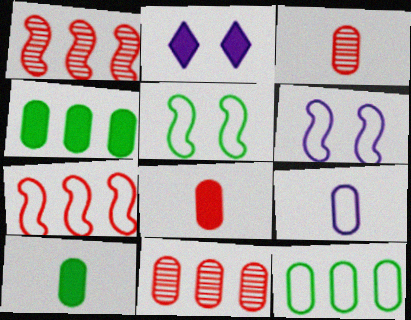[[3, 9, 10]]